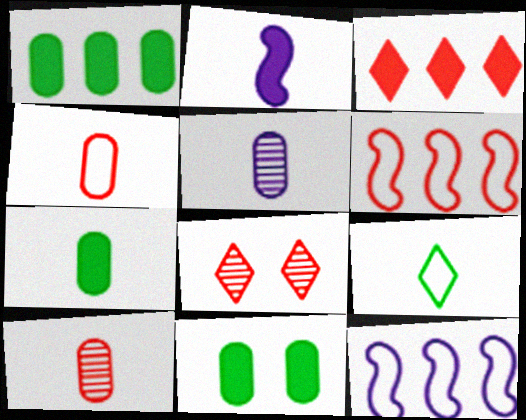[[1, 7, 11], 
[2, 3, 11], 
[2, 9, 10], 
[4, 5, 7], 
[7, 8, 12]]